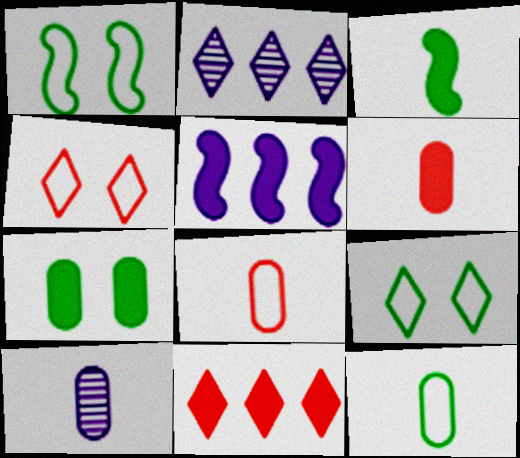[[1, 2, 6], 
[1, 10, 11], 
[6, 10, 12]]